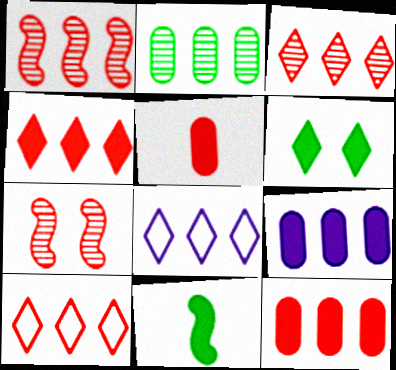[[1, 10, 12], 
[3, 4, 10], 
[5, 7, 10]]